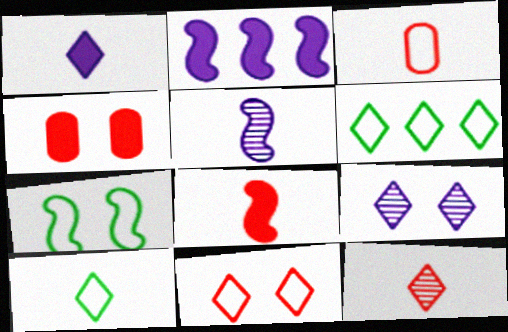[[1, 10, 12], 
[3, 8, 12], 
[4, 5, 6], 
[4, 7, 9]]